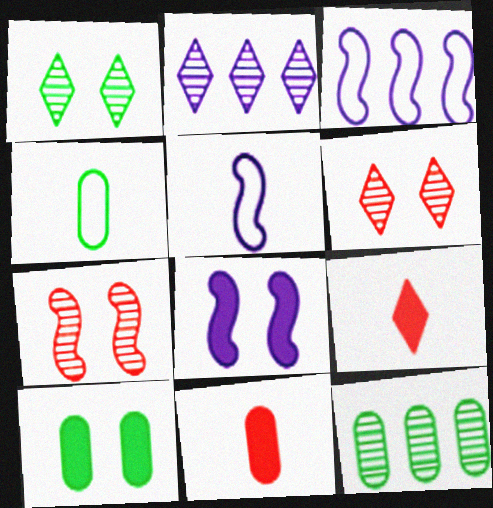[[1, 3, 11], 
[4, 10, 12]]